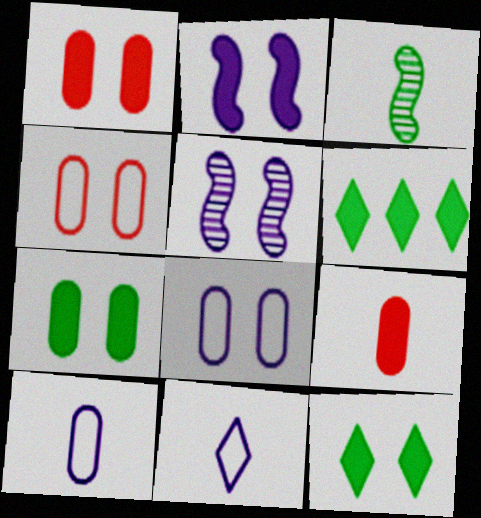[[1, 2, 12], 
[2, 6, 9], 
[3, 9, 11], 
[4, 5, 12]]